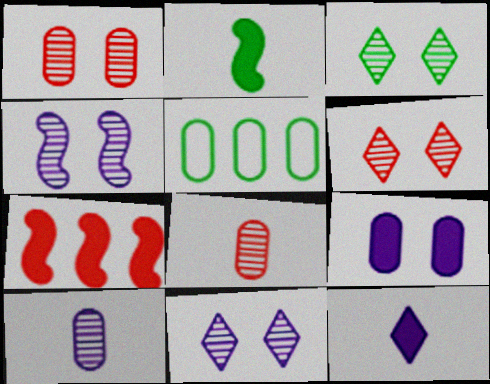[[1, 3, 4], 
[2, 3, 5], 
[3, 6, 11], 
[5, 8, 9]]